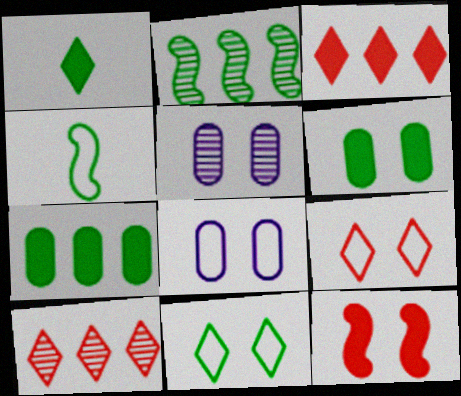[[3, 4, 5], 
[5, 11, 12]]